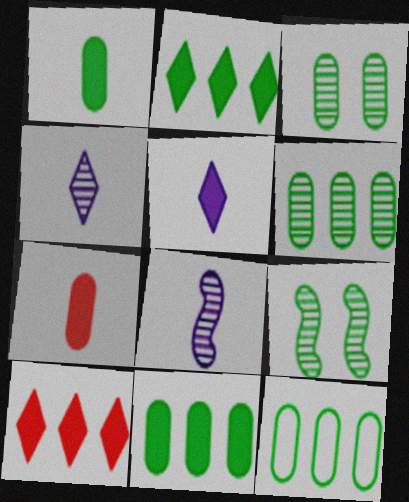[[1, 3, 12], 
[6, 11, 12]]